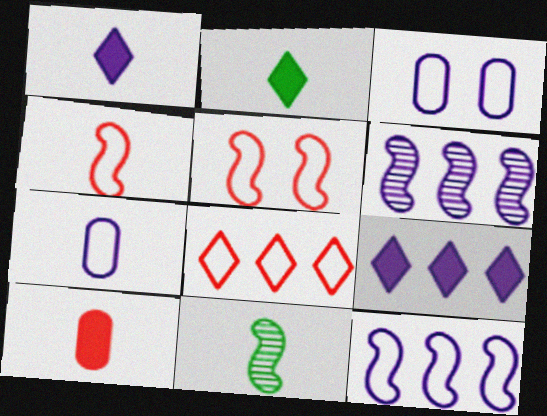[[1, 3, 6]]